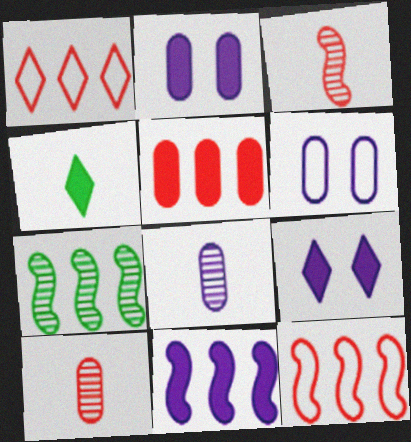[[7, 11, 12]]